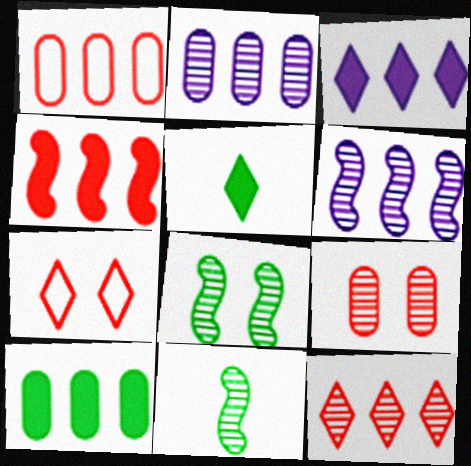[[1, 2, 10], 
[1, 4, 12], 
[3, 4, 10]]